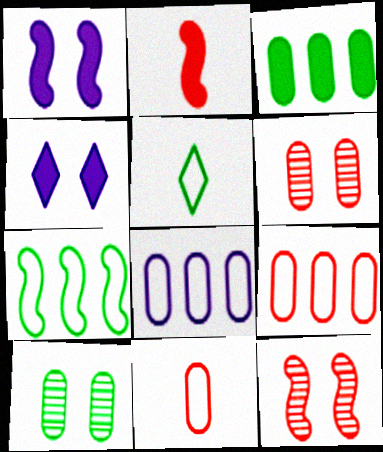[[2, 3, 4]]